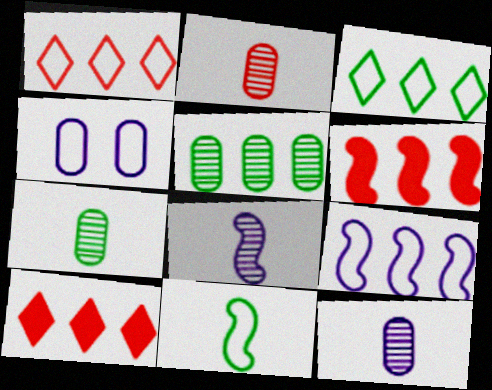[[1, 4, 11], 
[2, 7, 12], 
[5, 9, 10]]